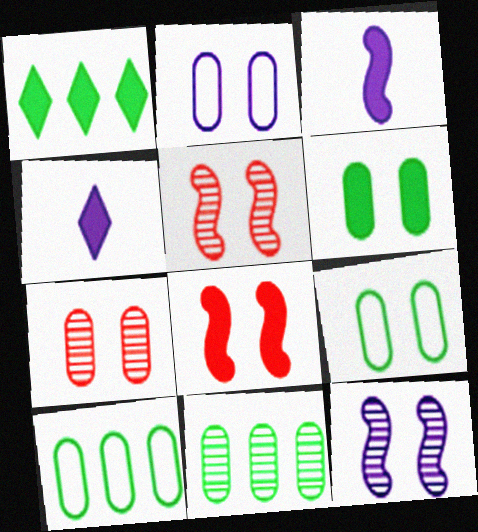[[2, 6, 7], 
[4, 5, 10]]